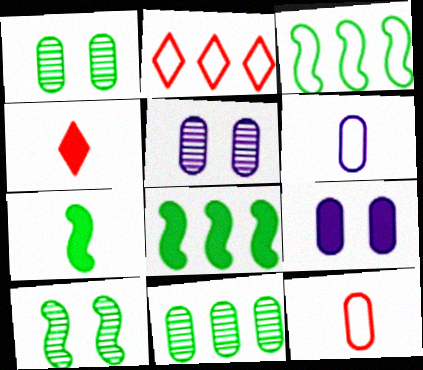[[2, 5, 7], 
[3, 4, 5], 
[3, 7, 10], 
[4, 8, 9], 
[9, 11, 12]]